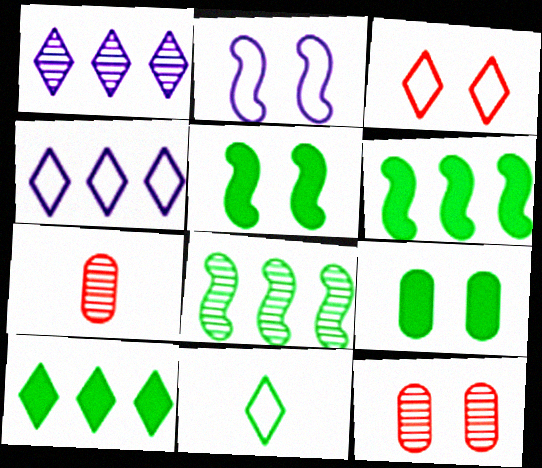[[2, 7, 10], 
[3, 4, 11], 
[4, 5, 7], 
[8, 9, 11]]